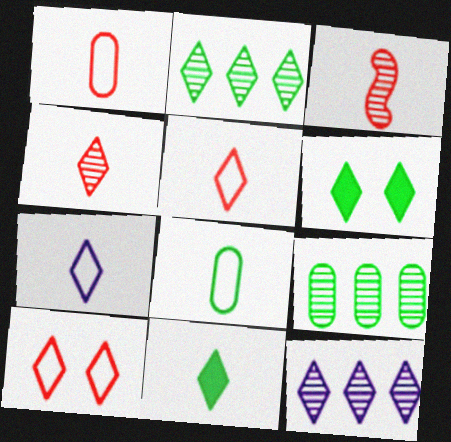[[4, 7, 11], 
[5, 6, 12], 
[10, 11, 12]]